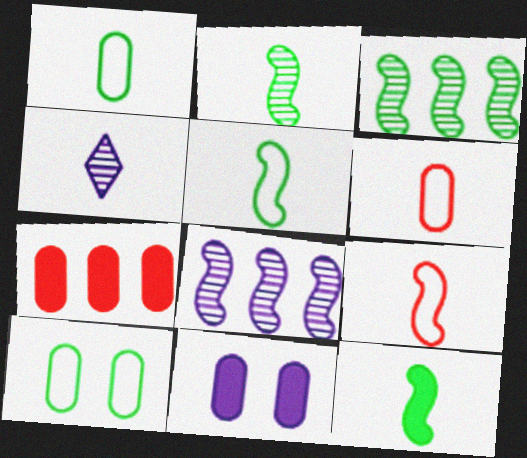[[2, 5, 12], 
[4, 6, 12]]